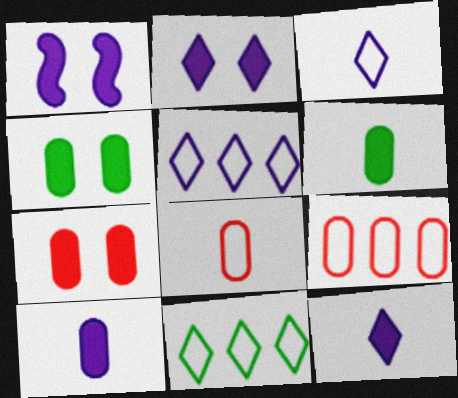[]